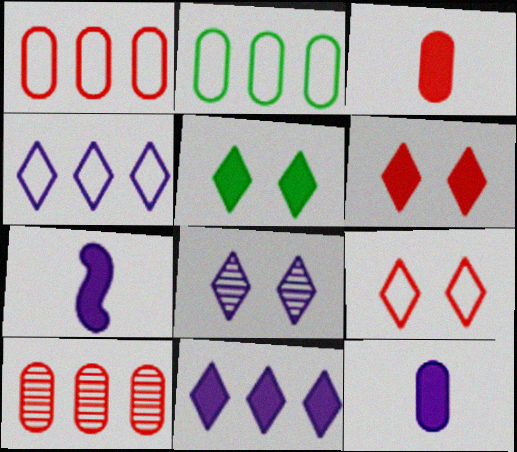[[5, 8, 9]]